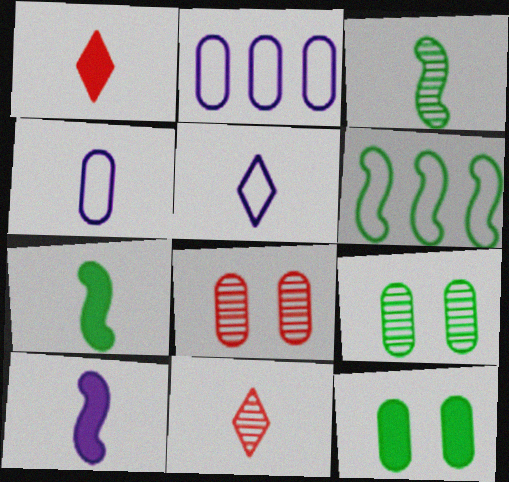[[1, 3, 4], 
[4, 7, 11]]